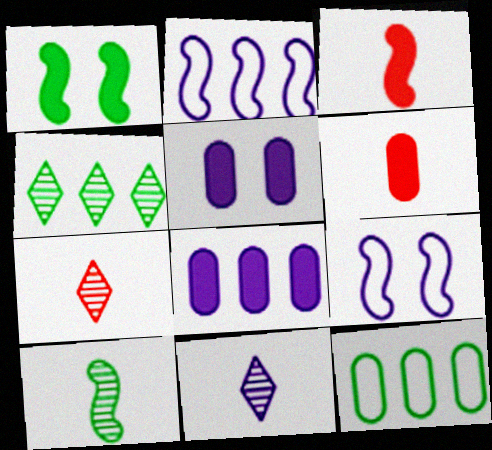[[2, 5, 11], 
[4, 6, 9], 
[8, 9, 11]]